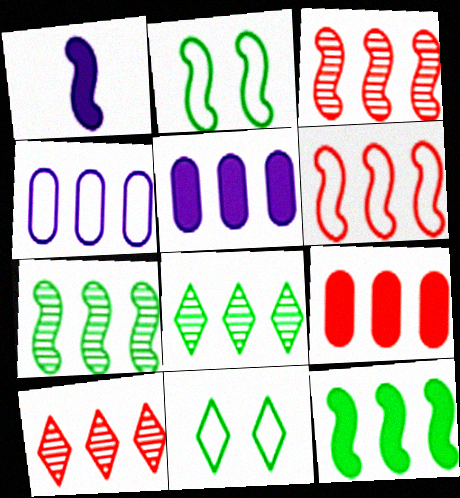[[1, 2, 3], 
[4, 10, 12], 
[5, 6, 8], 
[6, 9, 10]]